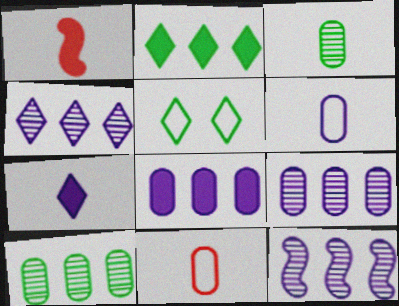[[1, 5, 9], 
[4, 9, 12]]